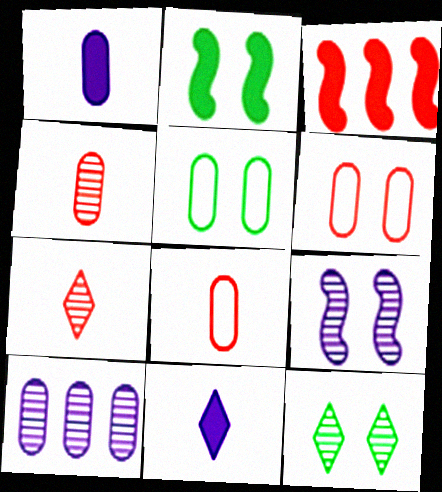[[2, 5, 12], 
[3, 6, 7]]